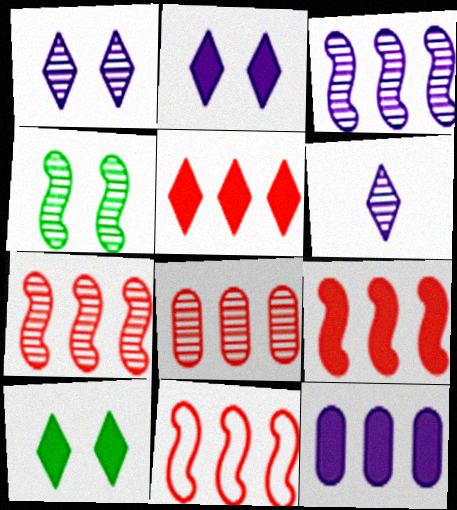[[4, 6, 8], 
[5, 8, 11], 
[7, 9, 11]]